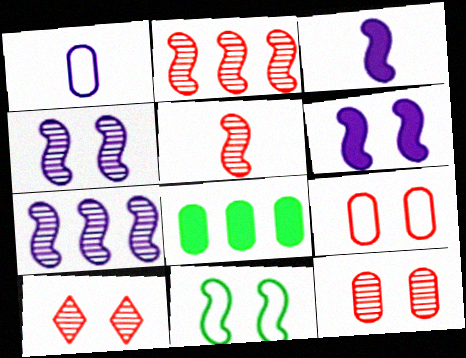[[1, 8, 12], 
[2, 3, 11]]